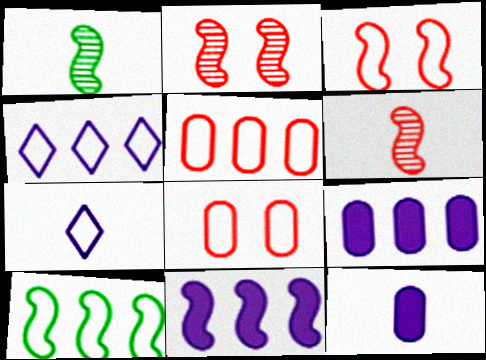[[1, 3, 11], 
[4, 5, 10], 
[7, 8, 10]]